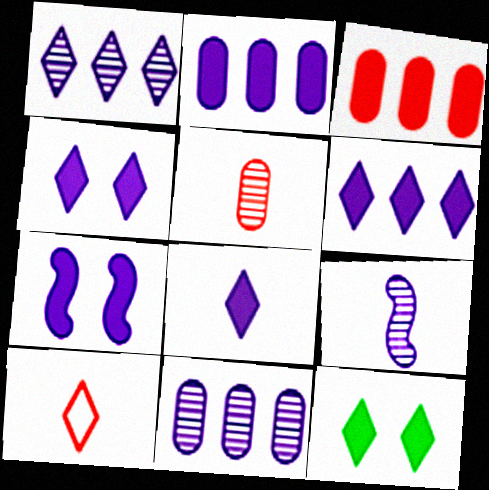[[1, 10, 12], 
[2, 7, 8], 
[4, 6, 8]]